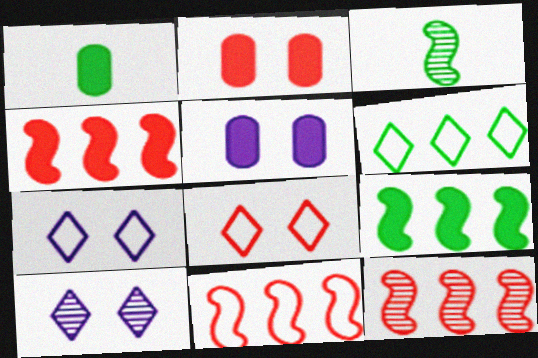[[1, 7, 12], 
[1, 10, 11], 
[4, 11, 12]]